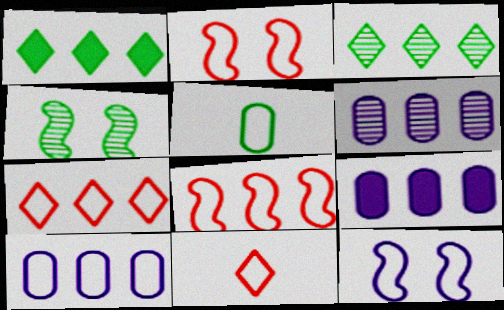[[1, 4, 5], 
[1, 6, 8], 
[3, 8, 9], 
[4, 9, 11], 
[5, 7, 12], 
[6, 9, 10]]